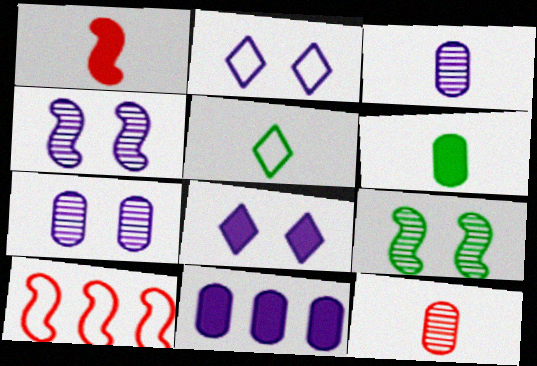[[1, 3, 5]]